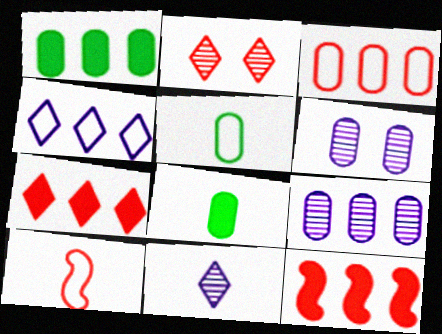[[1, 3, 9], 
[3, 6, 8], 
[8, 10, 11]]